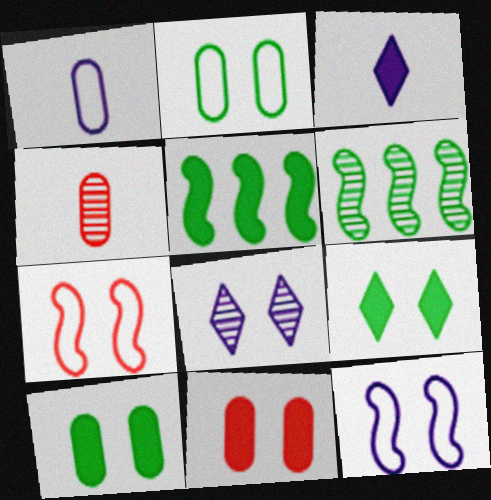[[3, 5, 11], 
[4, 6, 8], 
[7, 8, 10]]